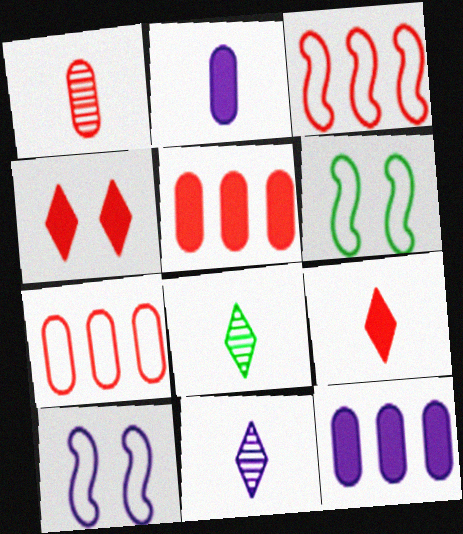[[1, 3, 4], 
[5, 6, 11], 
[5, 8, 10], 
[10, 11, 12]]